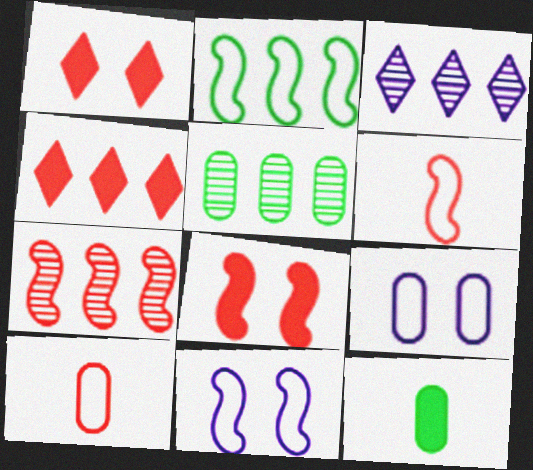[[1, 7, 10], 
[2, 6, 11], 
[3, 5, 7], 
[6, 7, 8]]